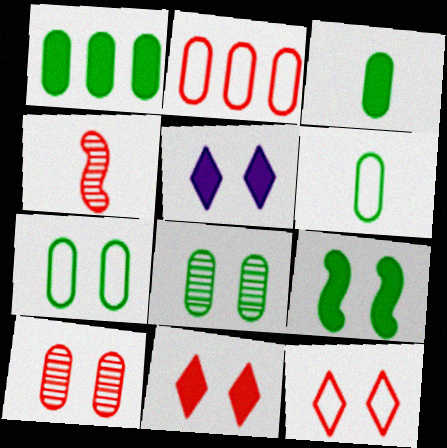[[1, 6, 8], 
[2, 4, 11]]